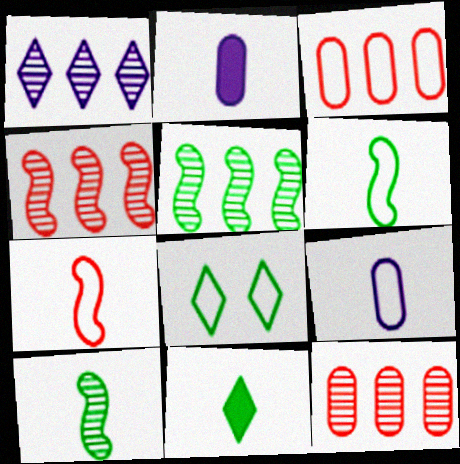[[1, 5, 12], 
[2, 4, 8]]